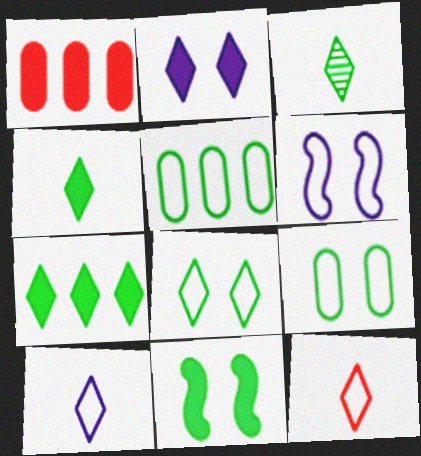[[1, 3, 6], 
[3, 5, 11], 
[3, 7, 8], 
[5, 6, 12]]